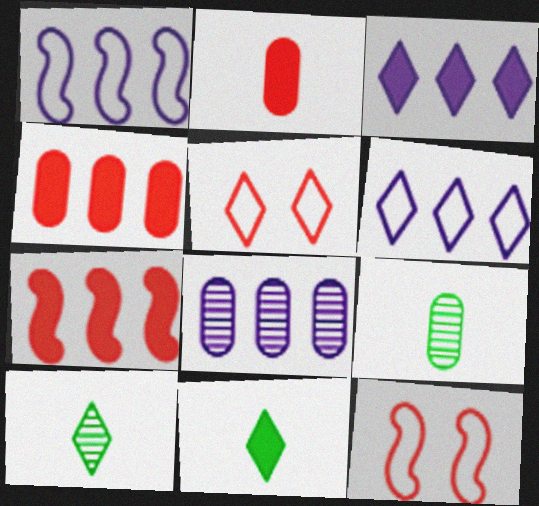[[1, 3, 8], 
[3, 5, 10], 
[3, 9, 12], 
[8, 11, 12]]